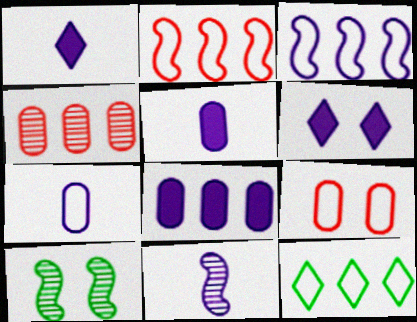[[1, 7, 11], 
[6, 9, 10]]